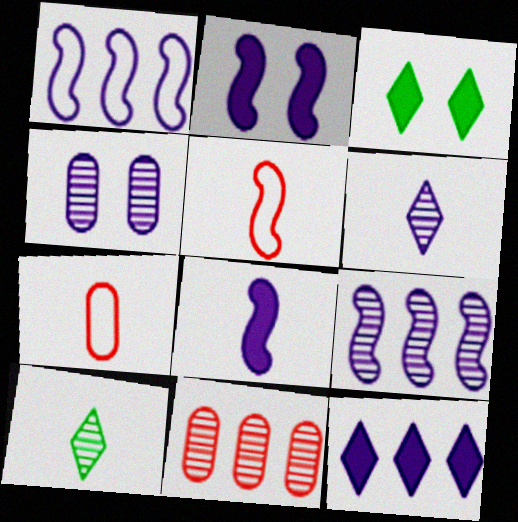[[3, 7, 9], 
[4, 6, 9], 
[7, 8, 10]]